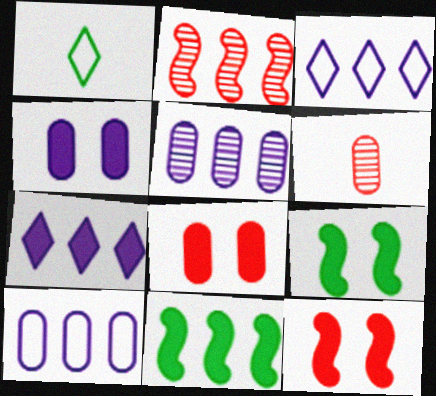[[1, 2, 4], 
[1, 5, 12], 
[3, 6, 9]]